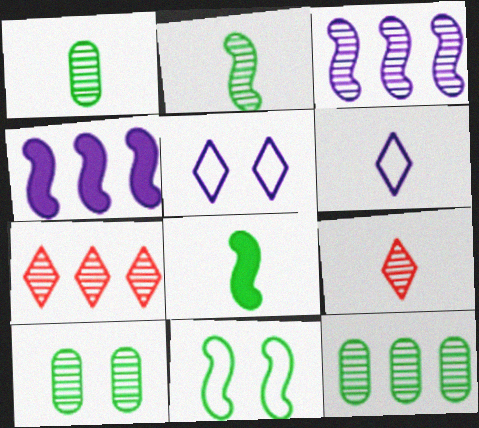[[1, 10, 12], 
[3, 7, 12], 
[3, 9, 10]]